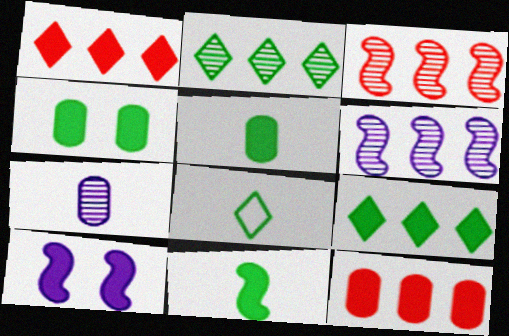[[1, 5, 10], 
[4, 9, 11]]